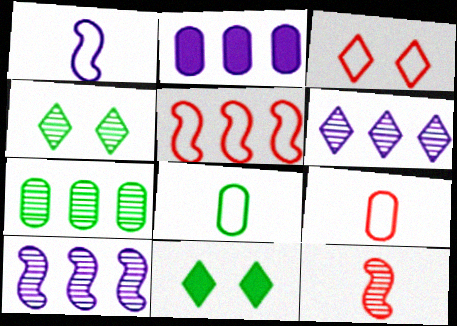[[3, 5, 9], 
[9, 10, 11]]